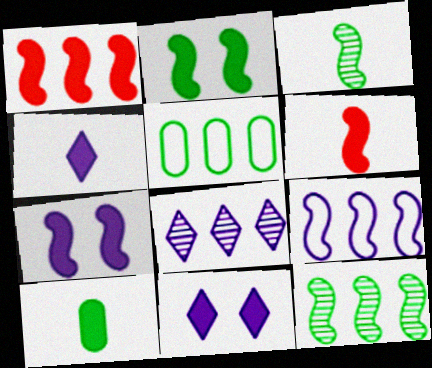[[1, 5, 8], 
[1, 9, 12], 
[1, 10, 11], 
[4, 6, 10]]